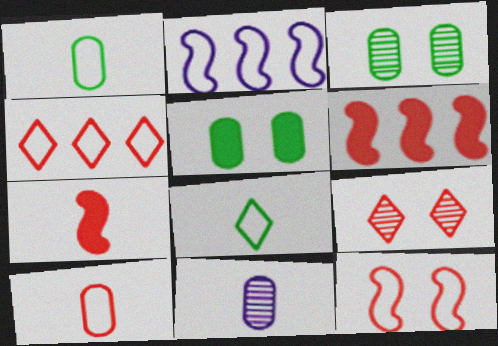[[4, 10, 12], 
[6, 9, 10], 
[7, 8, 11]]